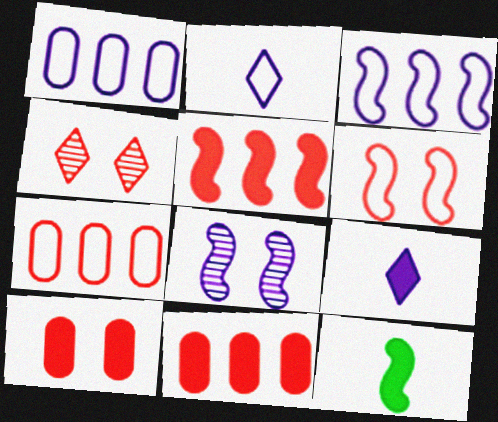[[1, 4, 12], 
[1, 8, 9], 
[4, 6, 10]]